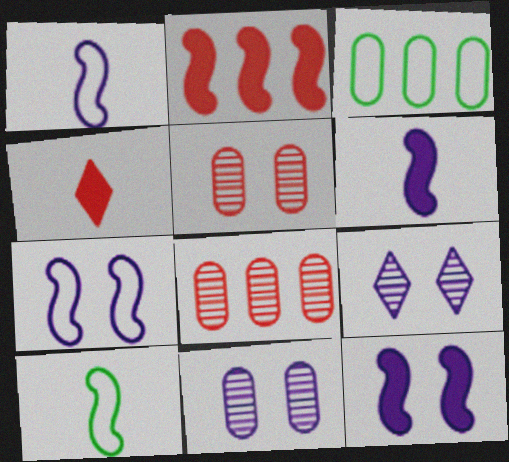[]